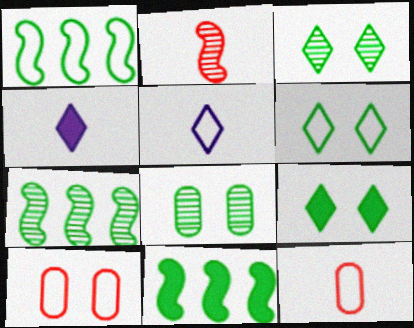[[1, 5, 10], 
[1, 7, 11], 
[3, 6, 9], 
[4, 7, 10]]